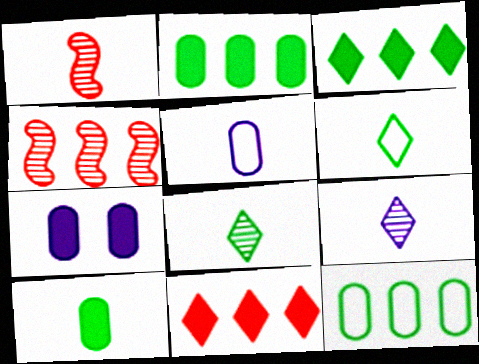[[4, 6, 7]]